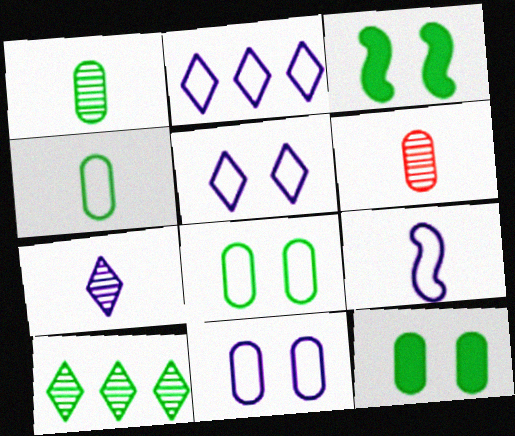[[2, 3, 6], 
[2, 9, 11], 
[3, 4, 10]]